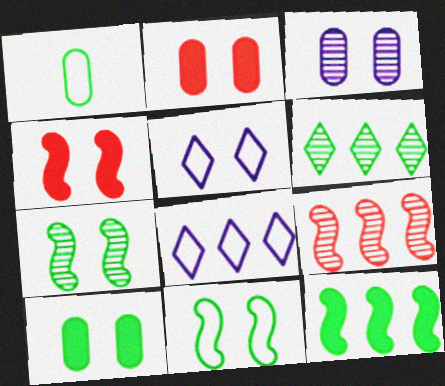[[2, 5, 7]]